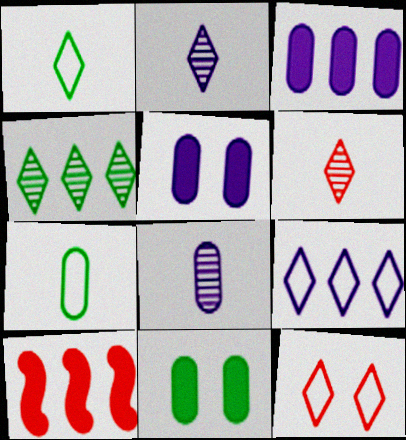[[1, 9, 12]]